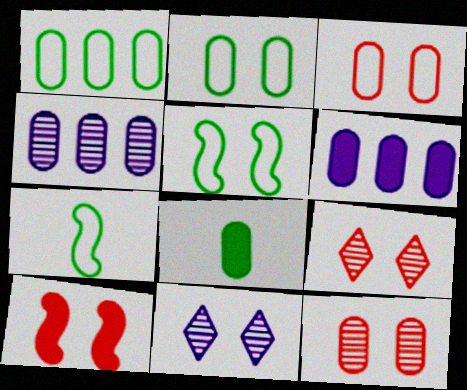[[2, 10, 11], 
[3, 4, 8], 
[3, 9, 10], 
[6, 7, 9]]